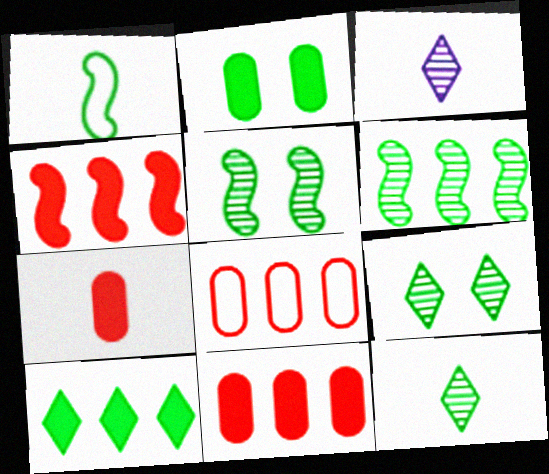[[1, 3, 7]]